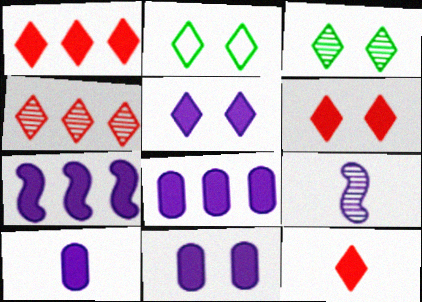[[1, 6, 12], 
[5, 7, 10], 
[8, 10, 11]]